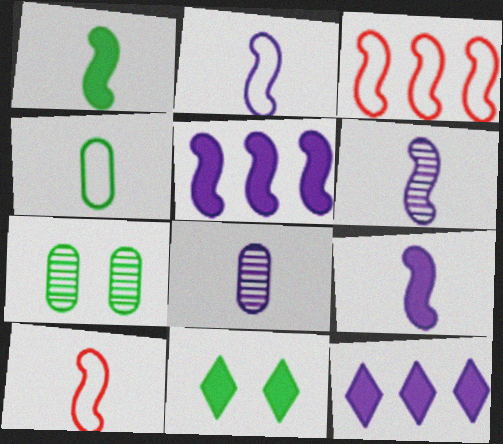[[1, 6, 10], 
[2, 6, 9], 
[3, 8, 11], 
[7, 10, 12]]